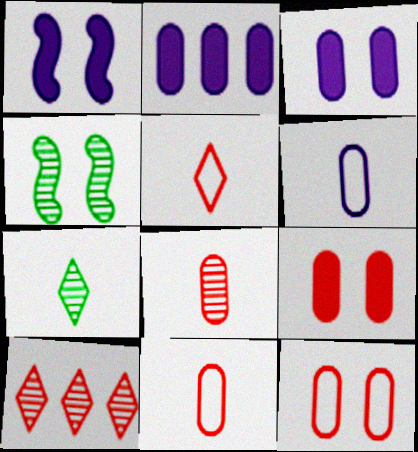[[2, 4, 5]]